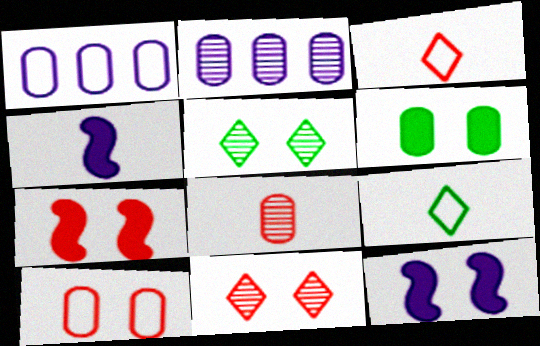[[1, 6, 8], 
[2, 7, 9], 
[4, 8, 9], 
[5, 10, 12], 
[7, 10, 11]]